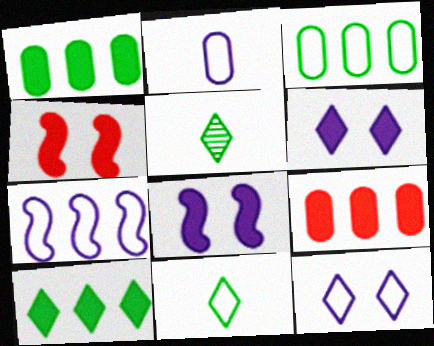[[2, 7, 12]]